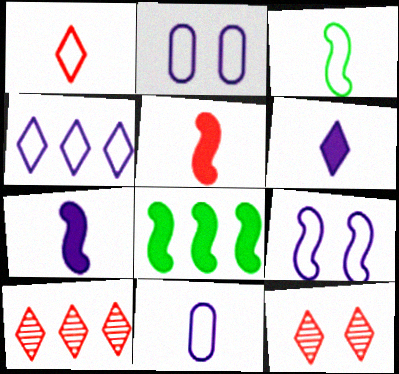[[1, 3, 11], 
[4, 9, 11], 
[8, 11, 12]]